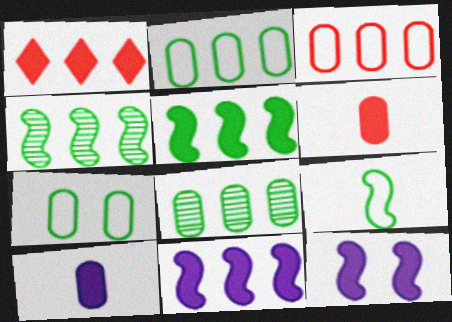[]